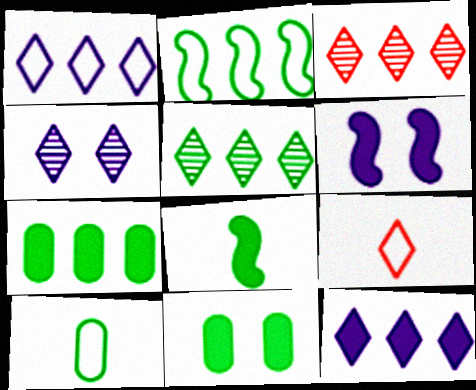[[2, 5, 7], 
[3, 6, 10]]